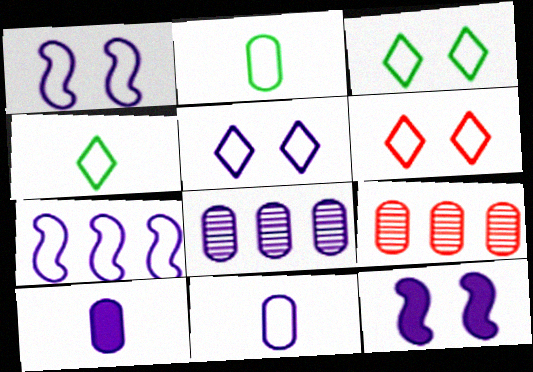[[2, 6, 7], 
[3, 5, 6], 
[4, 9, 12], 
[5, 7, 11]]